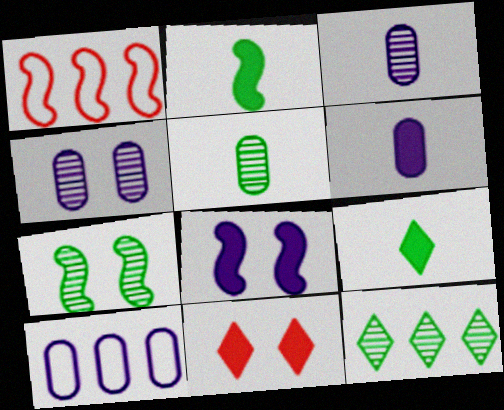[[1, 4, 9], 
[4, 6, 10], 
[5, 7, 12]]